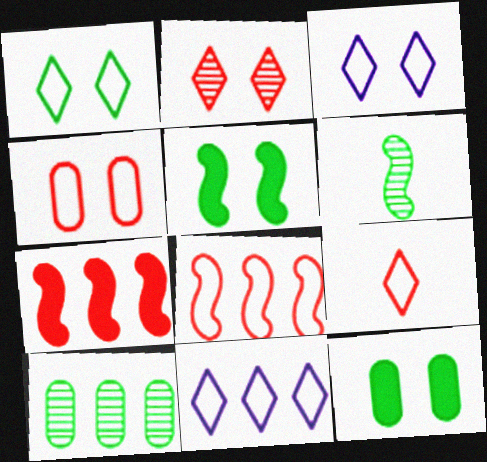[[1, 9, 11], 
[4, 8, 9], 
[7, 10, 11]]